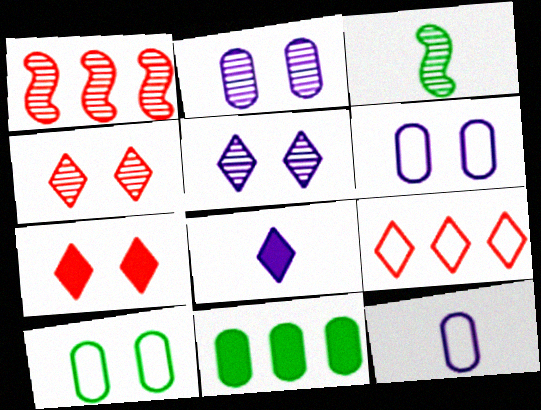[[1, 8, 10]]